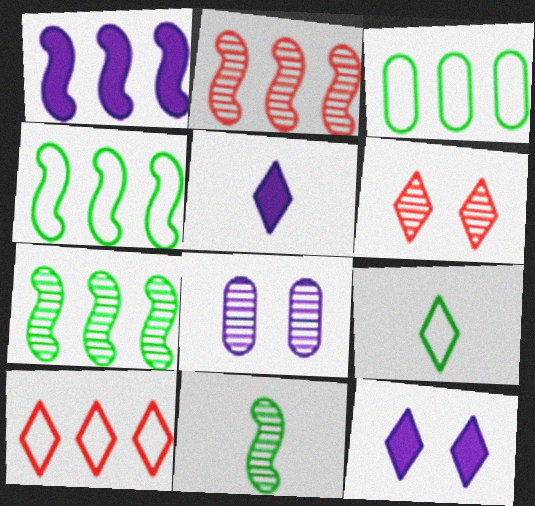[[1, 2, 4]]